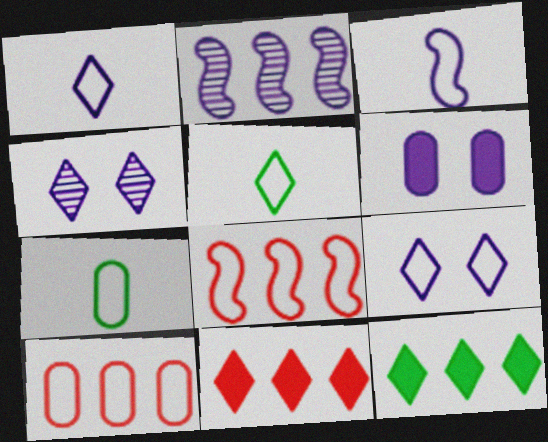[[1, 2, 6], 
[2, 10, 12], 
[4, 5, 11], 
[7, 8, 9]]